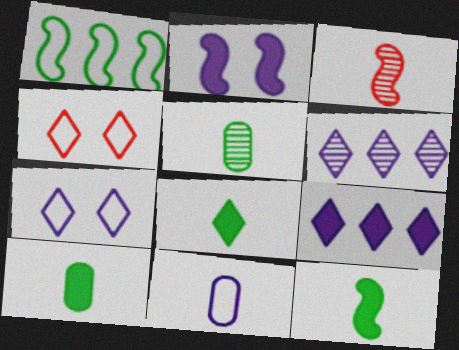[[1, 2, 3], 
[1, 4, 11], 
[2, 6, 11], 
[3, 8, 11], 
[4, 6, 8], 
[8, 10, 12]]